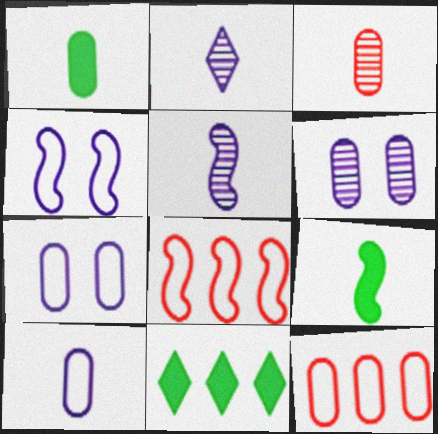[[1, 3, 10], 
[1, 6, 12], 
[3, 4, 11]]